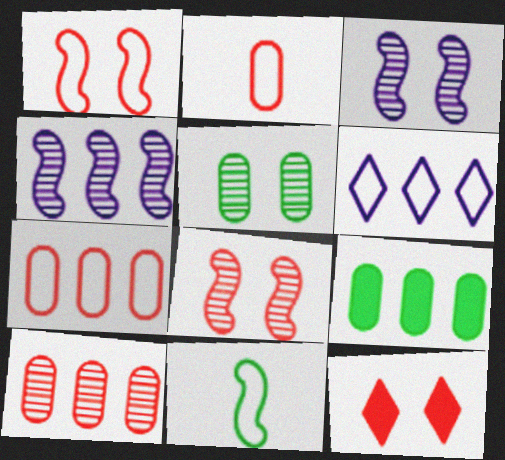[]